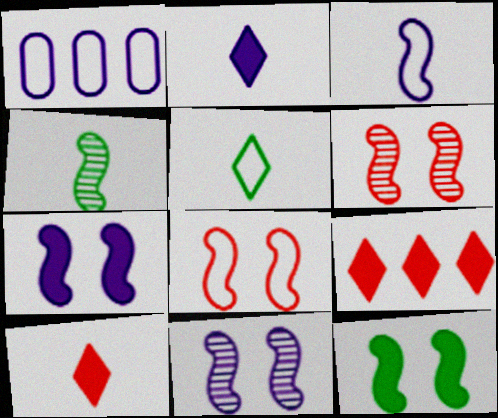[[1, 2, 11], 
[1, 5, 8], 
[8, 11, 12]]